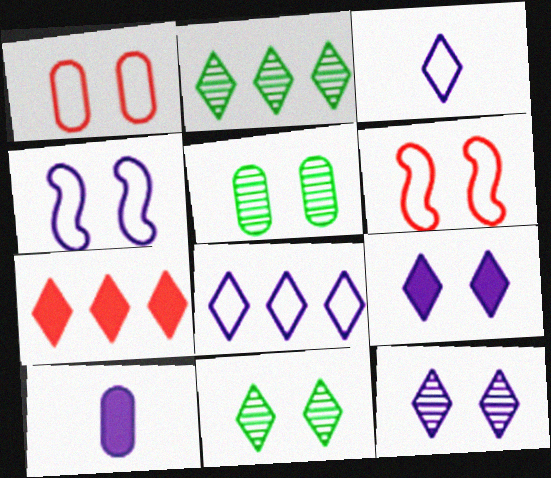[[2, 6, 10], 
[2, 7, 8], 
[3, 7, 11], 
[5, 6, 9]]